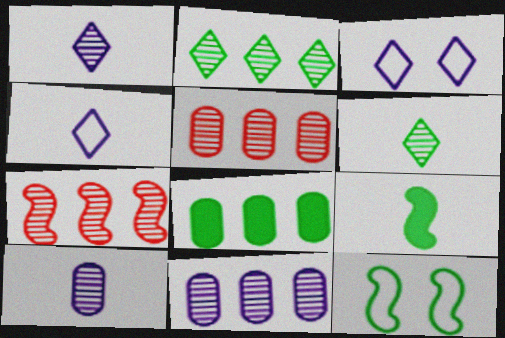[[2, 7, 11], 
[3, 5, 9], 
[6, 8, 12]]